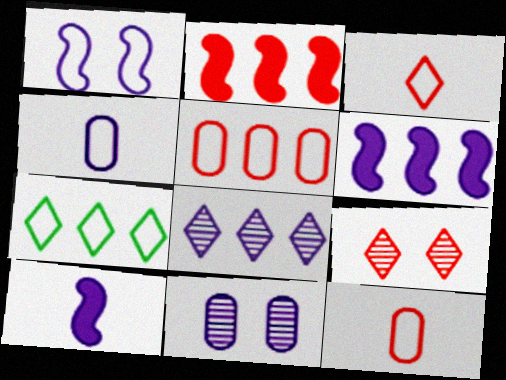[[1, 7, 12], 
[2, 9, 12]]